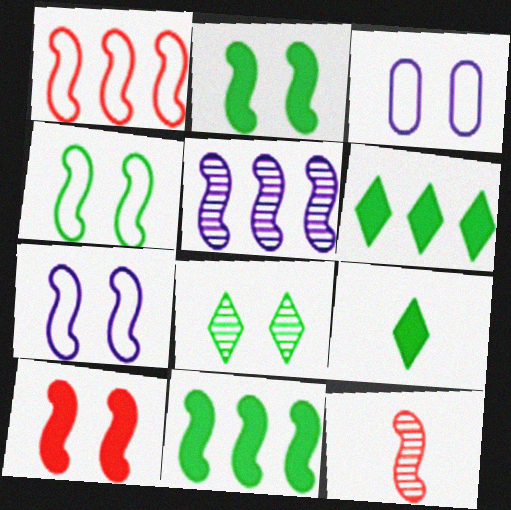[[1, 5, 11], 
[1, 10, 12], 
[3, 6, 12], 
[3, 8, 10], 
[7, 11, 12]]